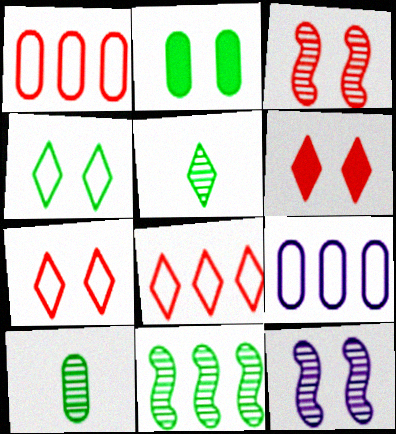[[2, 7, 12]]